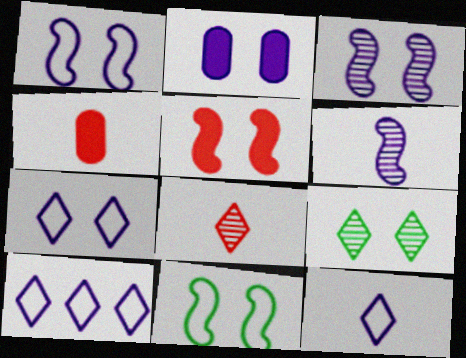[[2, 3, 7], 
[2, 6, 10], 
[3, 5, 11], 
[7, 10, 12]]